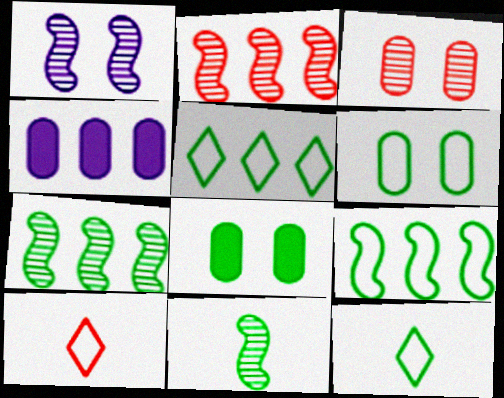[[1, 2, 11], 
[2, 4, 5], 
[5, 8, 11], 
[6, 9, 12], 
[7, 8, 12]]